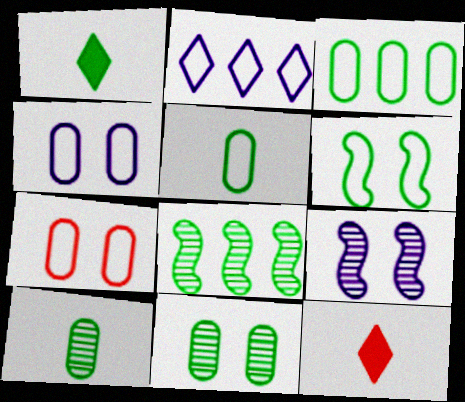[[3, 9, 12], 
[4, 8, 12]]